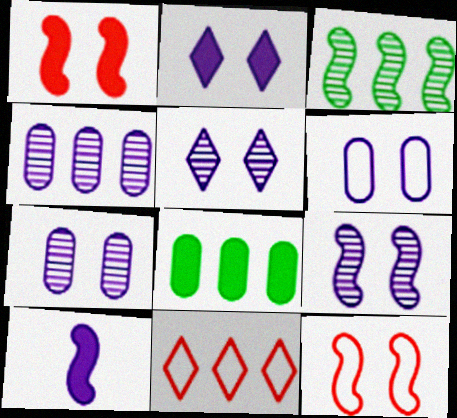[[2, 6, 9], 
[3, 10, 12], 
[5, 7, 9]]